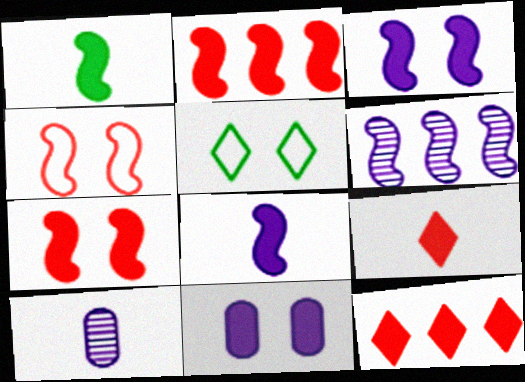[[1, 2, 3], 
[1, 4, 6], 
[1, 11, 12], 
[2, 5, 10]]